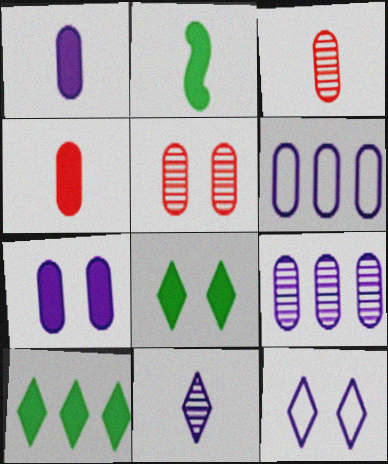[]